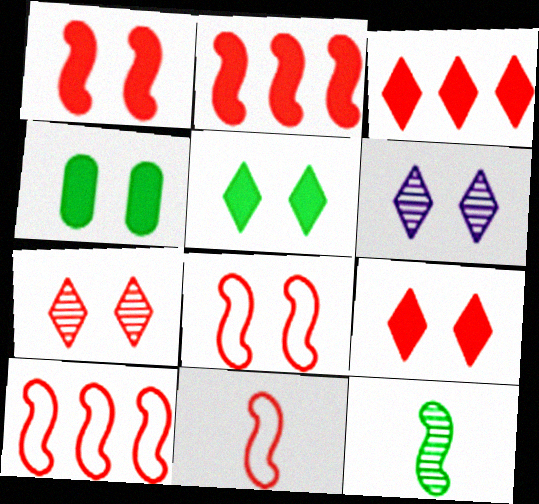[[4, 6, 8], 
[8, 10, 11]]